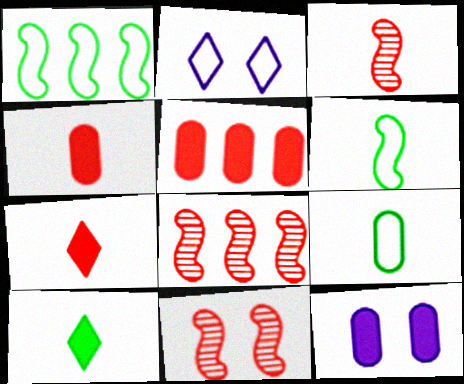[[3, 8, 11]]